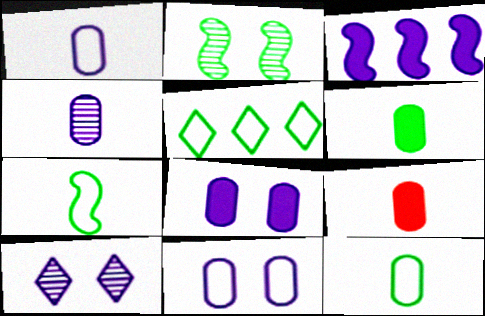[[1, 3, 10], 
[2, 5, 6], 
[4, 9, 12]]